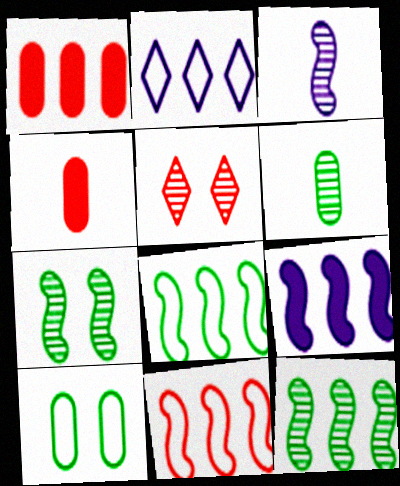[[1, 2, 12], 
[2, 4, 7], 
[4, 5, 11], 
[9, 11, 12]]